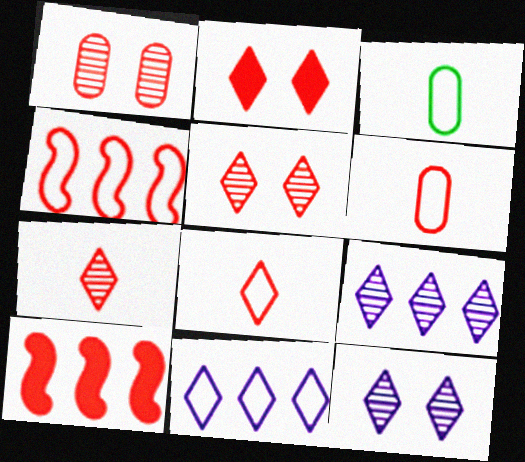[[1, 8, 10], 
[3, 10, 12], 
[5, 6, 10]]